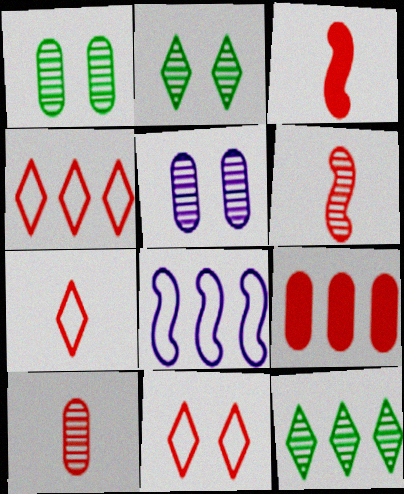[[3, 7, 10], 
[4, 7, 11], 
[5, 6, 12], 
[6, 9, 11], 
[8, 9, 12]]